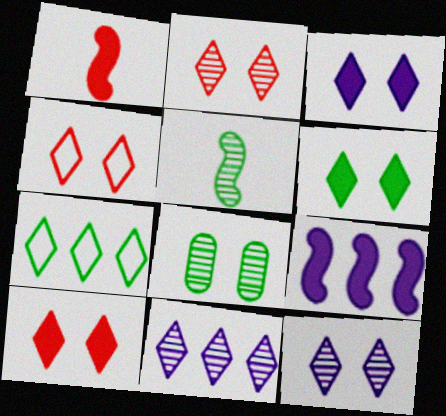[[2, 4, 10], 
[3, 6, 10], 
[4, 6, 12]]